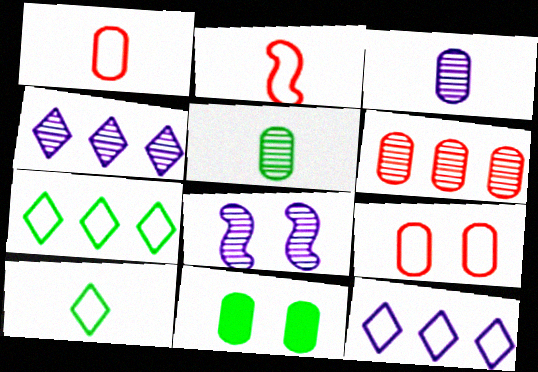[[2, 4, 11], 
[3, 4, 8]]